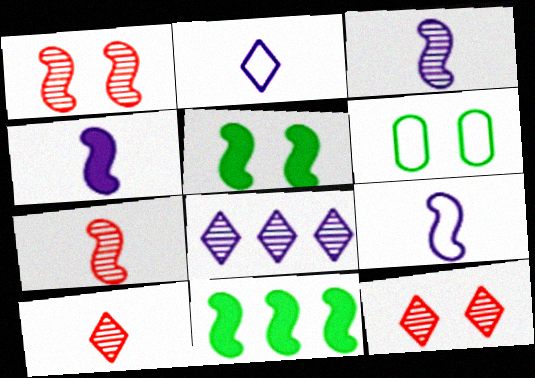[[1, 9, 11], 
[3, 4, 9]]